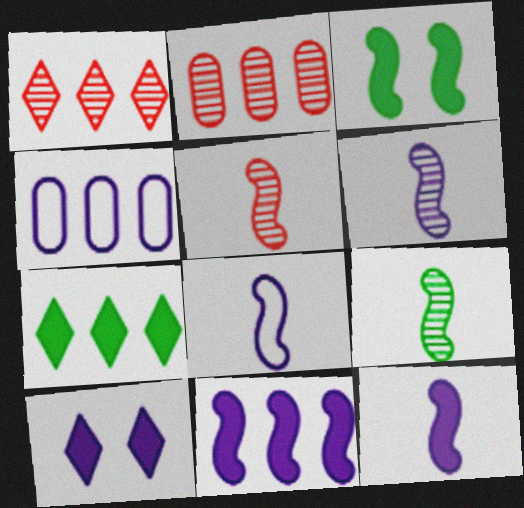[[4, 6, 10], 
[5, 6, 9], 
[6, 8, 12]]